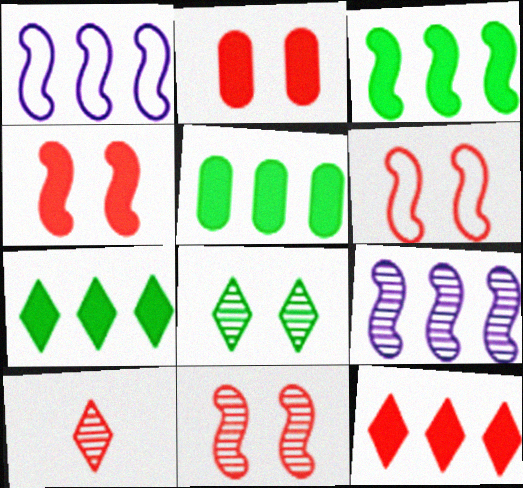[[3, 5, 7], 
[4, 6, 11]]